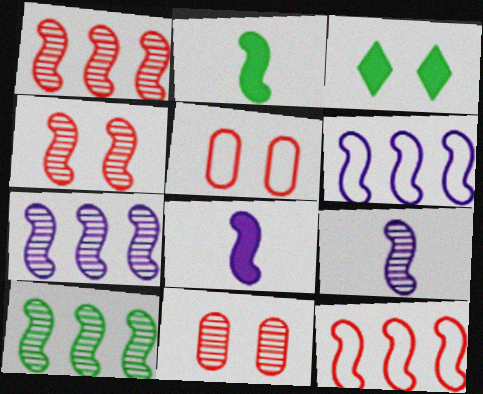[[1, 7, 10], 
[2, 4, 6], 
[4, 9, 10]]